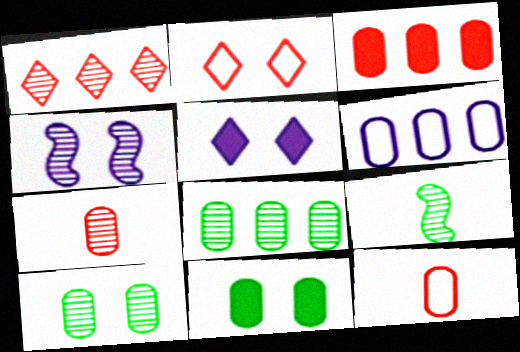[[2, 4, 11], 
[3, 6, 8], 
[6, 7, 11]]